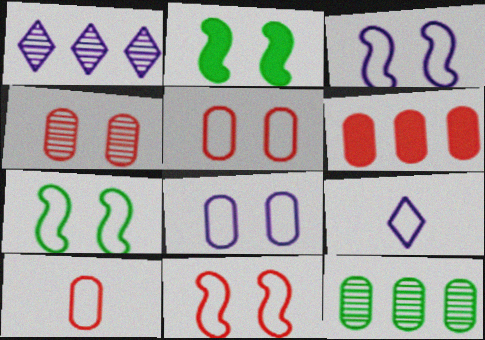[[1, 2, 10], 
[3, 7, 11], 
[4, 6, 10]]